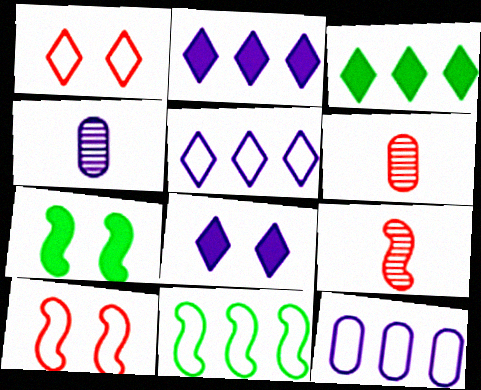[[3, 4, 10], 
[5, 6, 7], 
[6, 8, 11]]